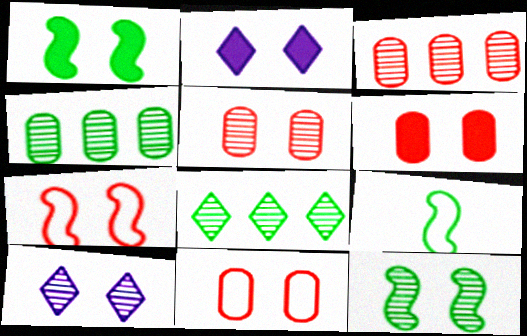[[1, 2, 6], 
[1, 10, 11], 
[2, 3, 9], 
[2, 11, 12], 
[5, 6, 11], 
[5, 10, 12]]